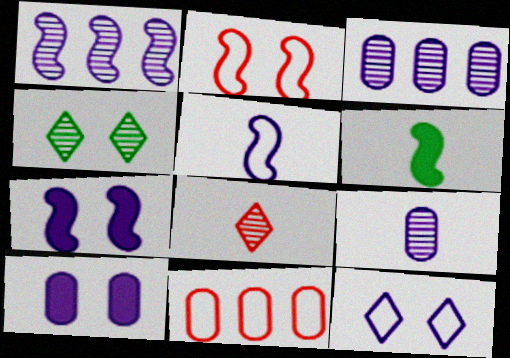[[1, 2, 6], 
[1, 5, 7], 
[2, 4, 10]]